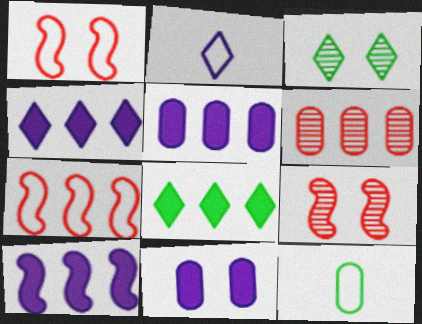[[1, 3, 11], 
[4, 5, 10], 
[4, 9, 12], 
[6, 11, 12]]